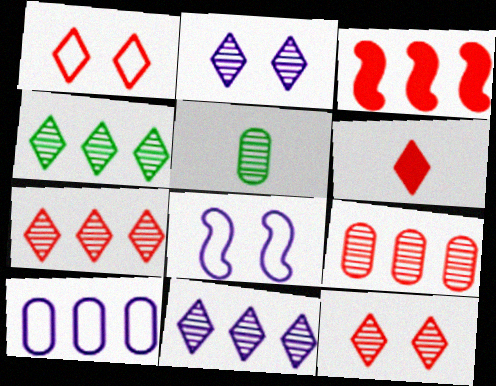[[1, 6, 7], 
[3, 4, 10], 
[4, 7, 11]]